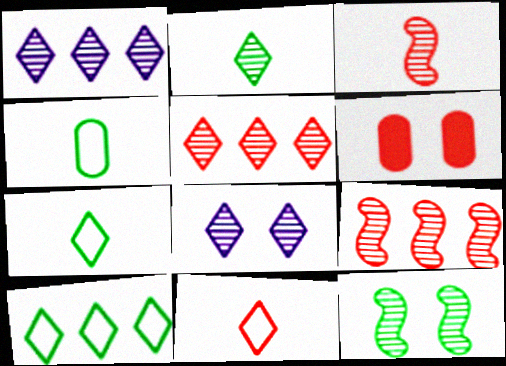[[2, 5, 8], 
[6, 9, 11]]